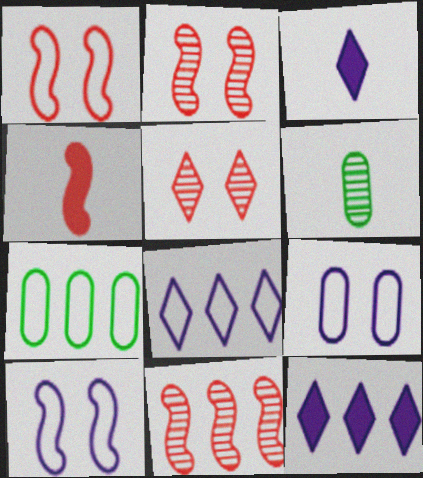[[1, 4, 11], 
[1, 6, 12], 
[2, 3, 7], 
[7, 11, 12]]